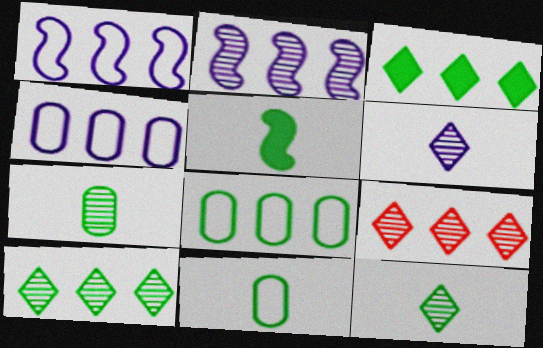[[5, 11, 12]]